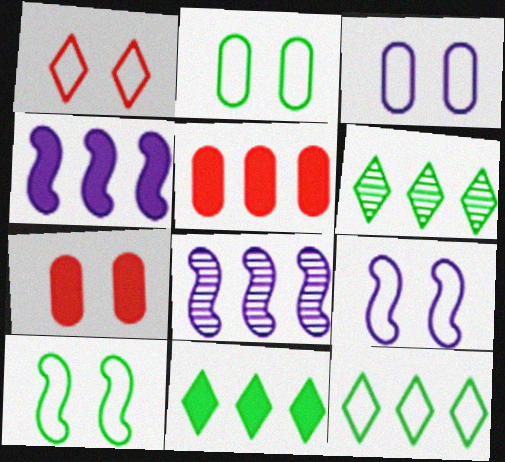[[1, 2, 9], 
[1, 3, 10], 
[4, 5, 11], 
[5, 8, 12], 
[6, 11, 12]]